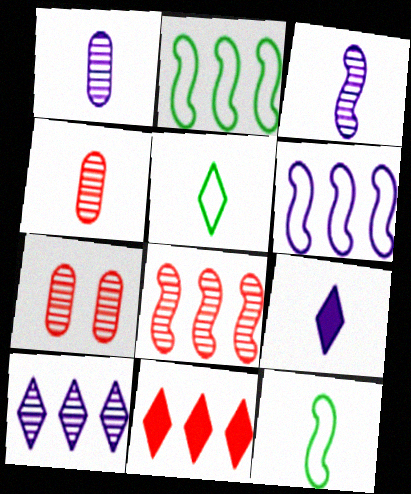[[2, 7, 9], 
[4, 9, 12]]